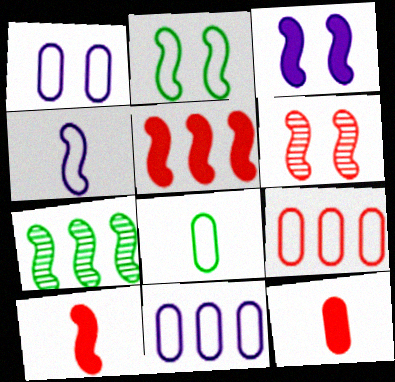[[1, 8, 9], 
[2, 3, 6]]